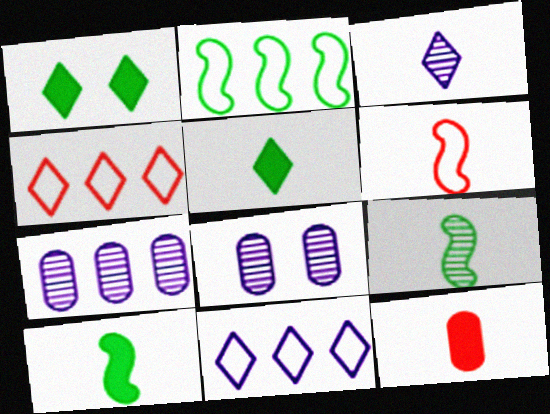[[1, 3, 4], 
[1, 6, 7], 
[4, 8, 10]]